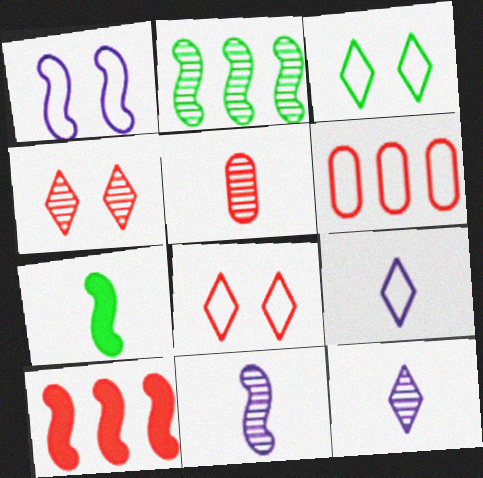[[5, 7, 9], 
[5, 8, 10]]